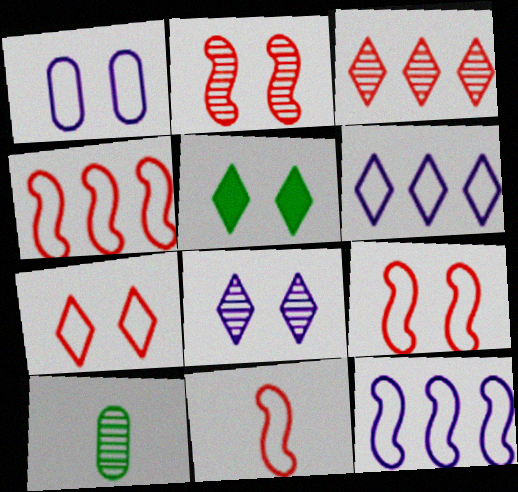[[1, 2, 5], 
[4, 9, 11], 
[5, 7, 8]]